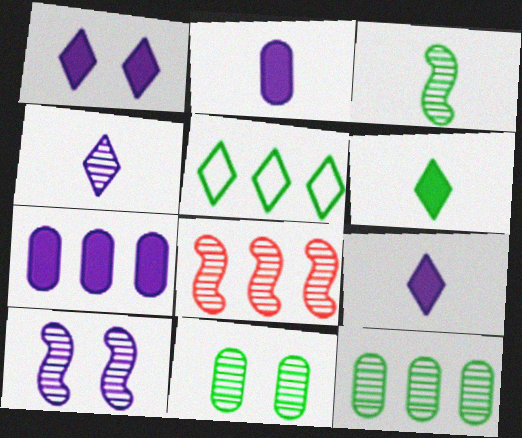[[3, 8, 10], 
[4, 8, 11], 
[5, 7, 8]]